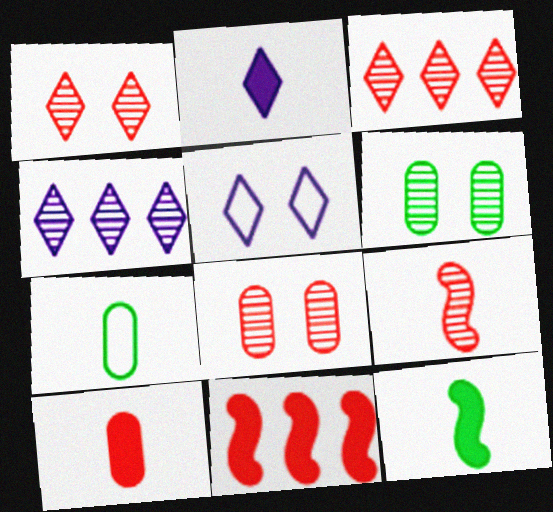[[2, 4, 5], 
[2, 7, 9], 
[2, 10, 12], 
[3, 8, 9], 
[4, 6, 9]]